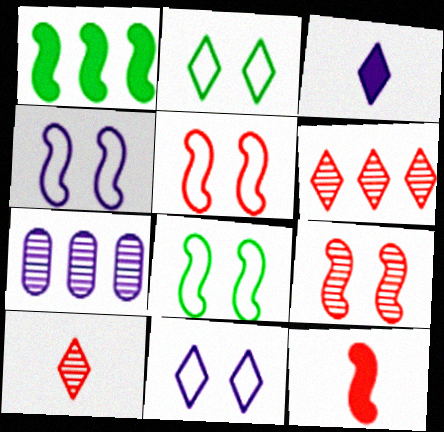[[2, 3, 6], 
[2, 7, 12], 
[3, 4, 7], 
[4, 5, 8]]